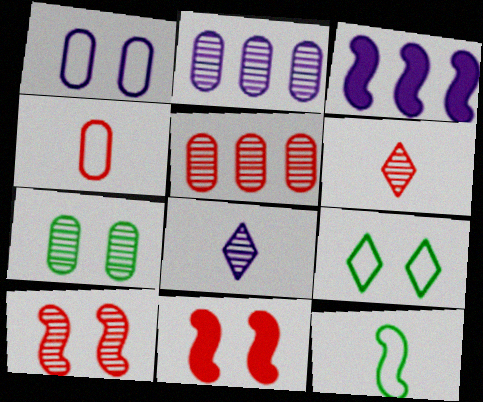[[1, 3, 8], 
[3, 10, 12], 
[5, 6, 10]]